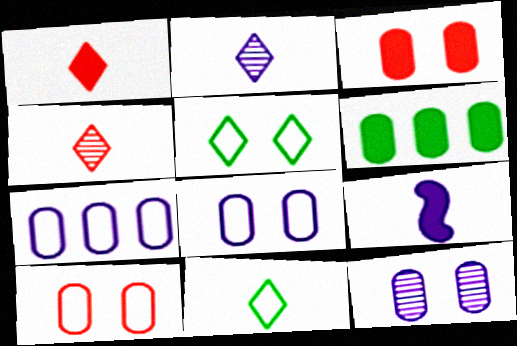[[1, 2, 11]]